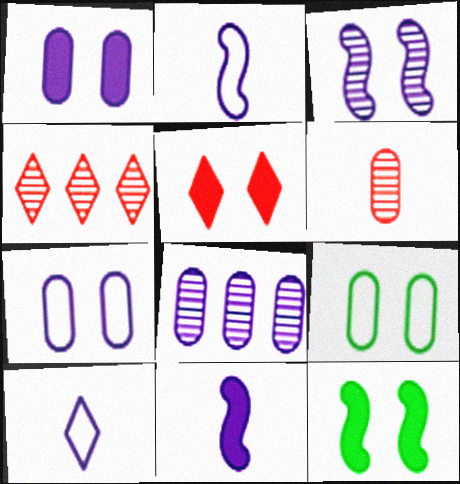[[1, 5, 12], 
[3, 5, 9], 
[4, 9, 11]]